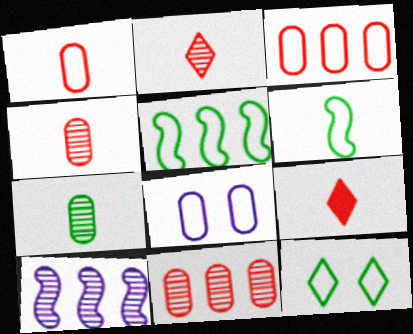[]